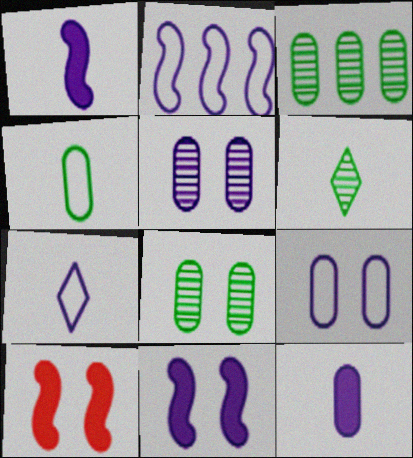[[2, 7, 9], 
[3, 7, 10]]